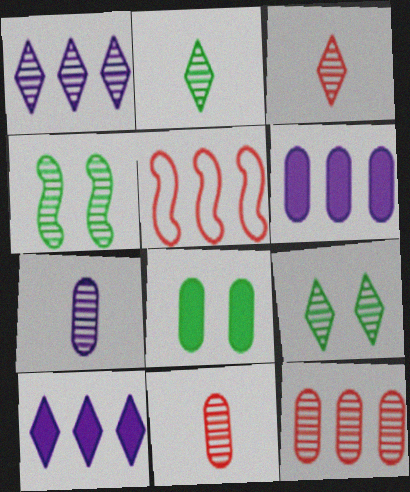[[1, 3, 9], 
[1, 4, 11]]